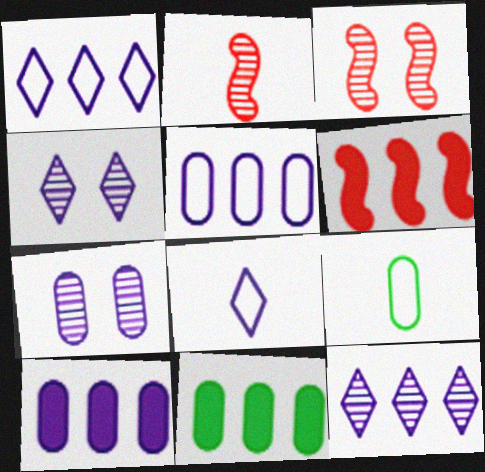[[3, 8, 11], 
[4, 6, 9]]